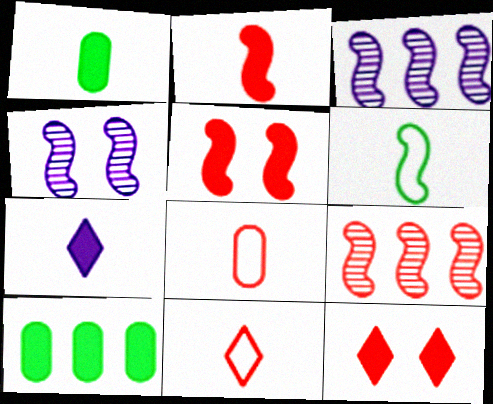[[1, 2, 7], 
[3, 5, 6], 
[4, 10, 11], 
[5, 7, 10], 
[8, 9, 12]]